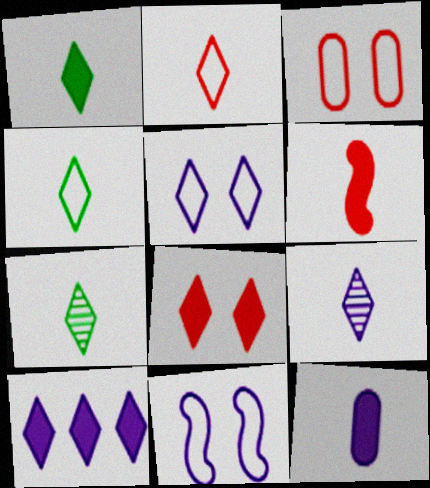[[1, 2, 9], 
[1, 4, 7], 
[1, 6, 12], 
[1, 8, 10], 
[5, 9, 10]]